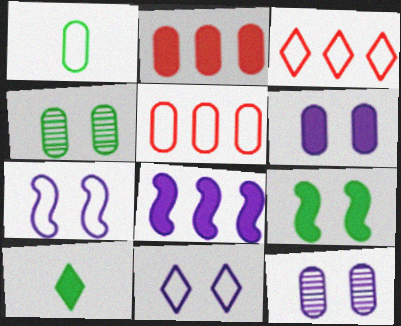[[1, 2, 12], 
[1, 3, 7]]